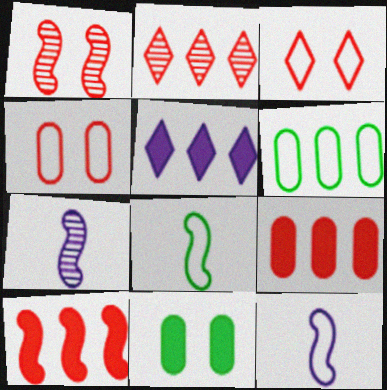[[2, 11, 12], 
[3, 6, 12]]